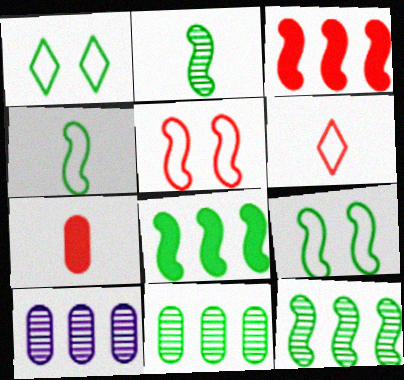[[2, 8, 9]]